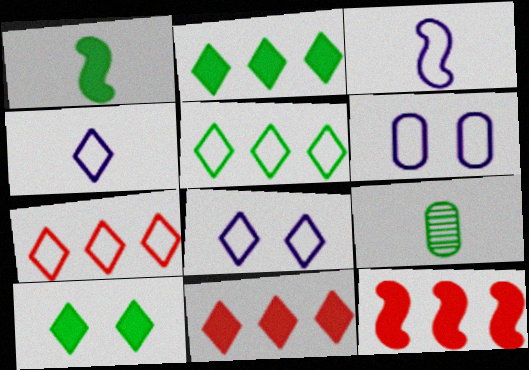[[8, 9, 12]]